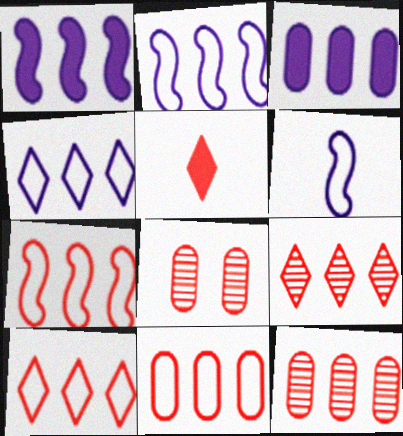[[5, 7, 8], 
[7, 10, 11]]